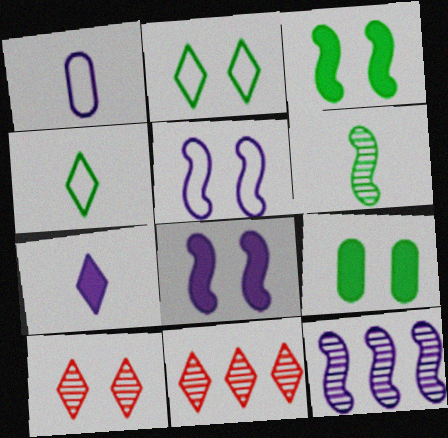[[1, 3, 11], 
[2, 7, 11], 
[5, 9, 10]]